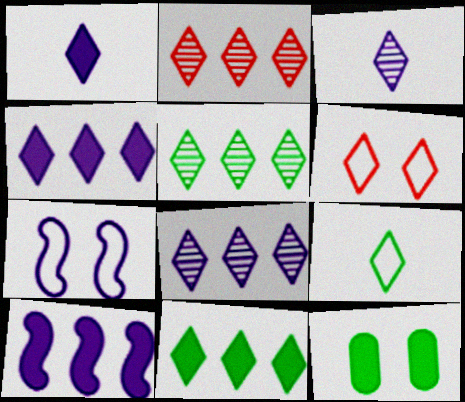[[1, 5, 6], 
[2, 5, 8], 
[3, 6, 11]]